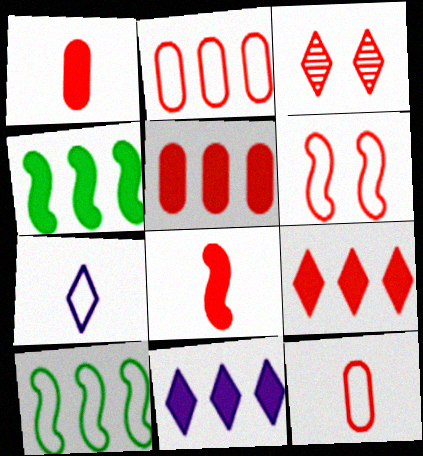[[2, 3, 8], 
[4, 5, 11]]